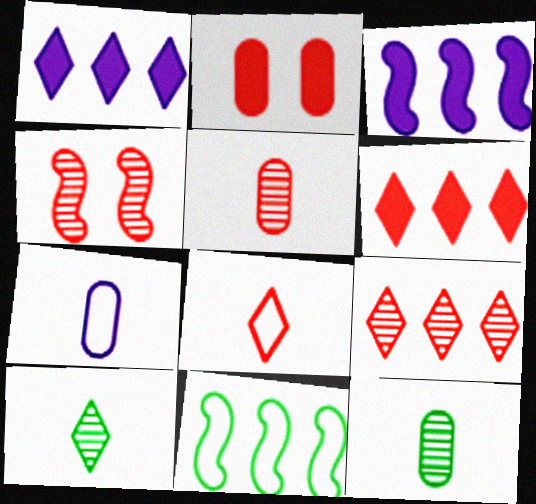[[4, 5, 9]]